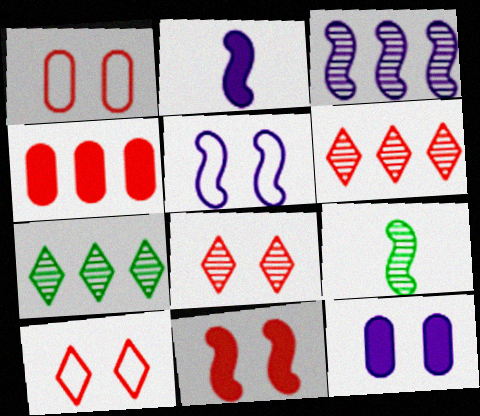[[1, 2, 7], 
[1, 8, 11], 
[2, 3, 5]]